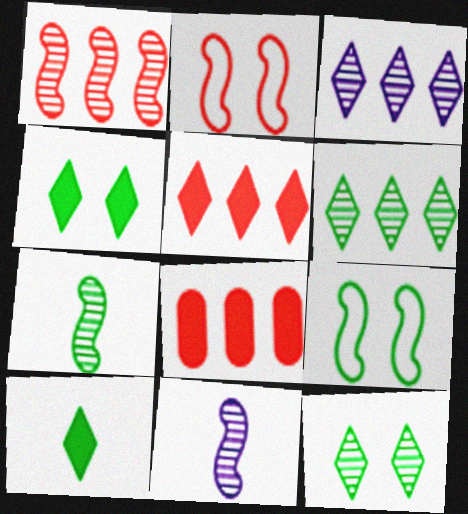[]